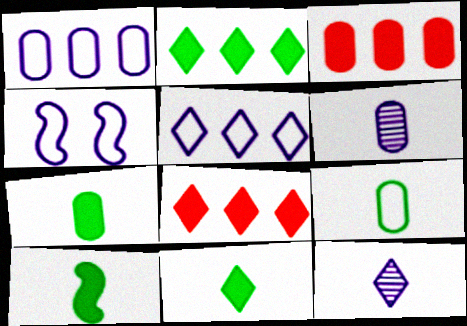[[7, 10, 11]]